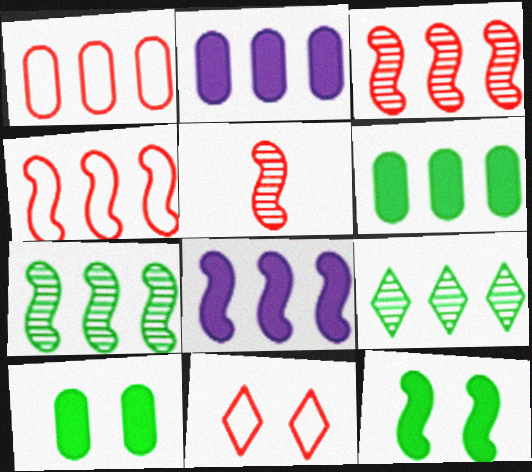[[1, 8, 9], 
[2, 4, 9], 
[4, 7, 8]]